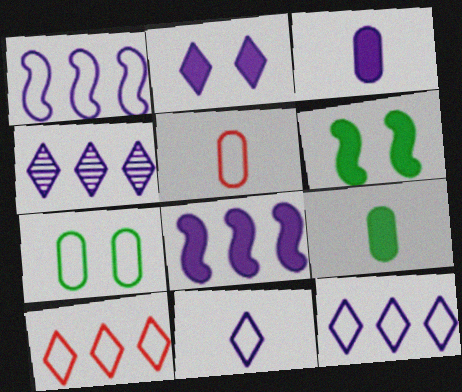[[2, 3, 8], 
[2, 4, 11], 
[4, 5, 6]]